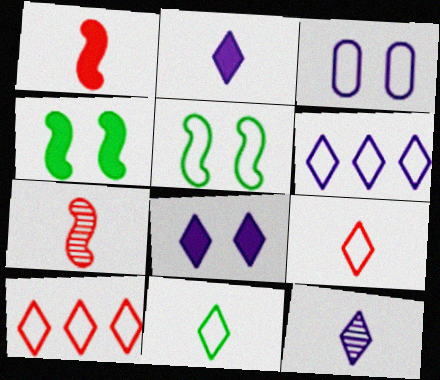[[6, 8, 12]]